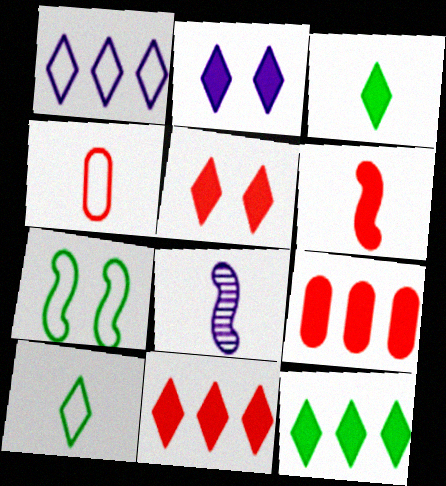[[1, 4, 7], 
[2, 3, 11], 
[3, 4, 8], 
[5, 6, 9]]